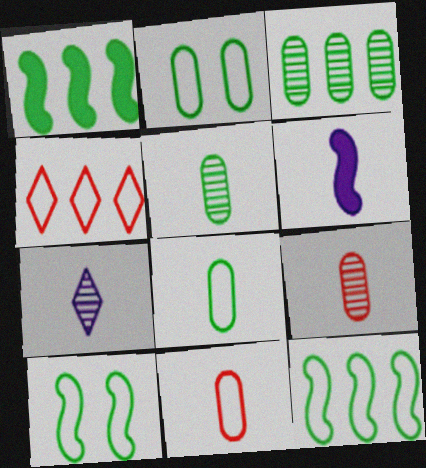[]